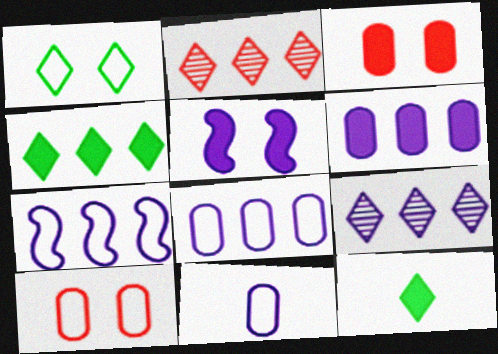[[5, 9, 11], 
[6, 7, 9]]